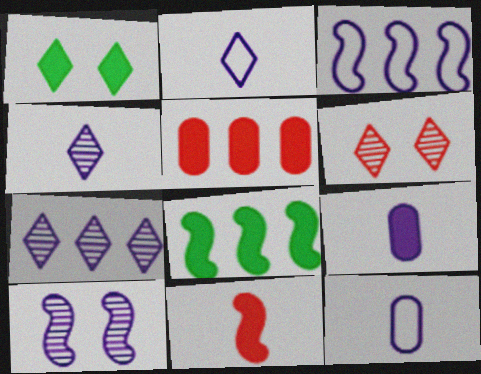[[6, 8, 12]]